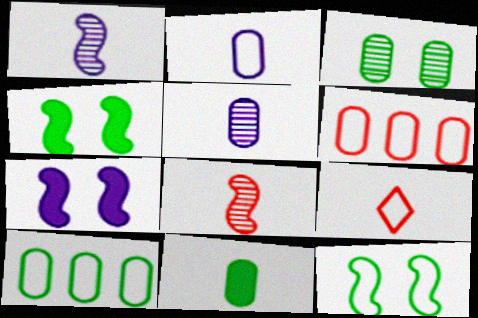[[1, 9, 11], 
[3, 10, 11]]